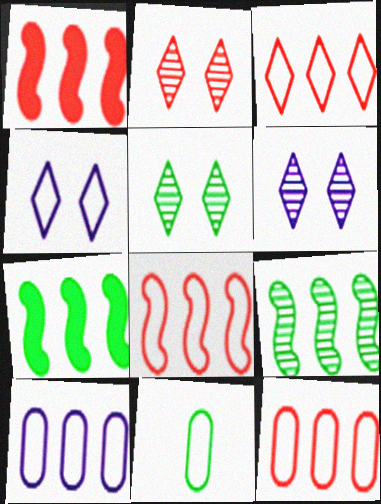[[1, 6, 11], 
[2, 5, 6], 
[3, 8, 12], 
[4, 8, 11], 
[5, 7, 11]]